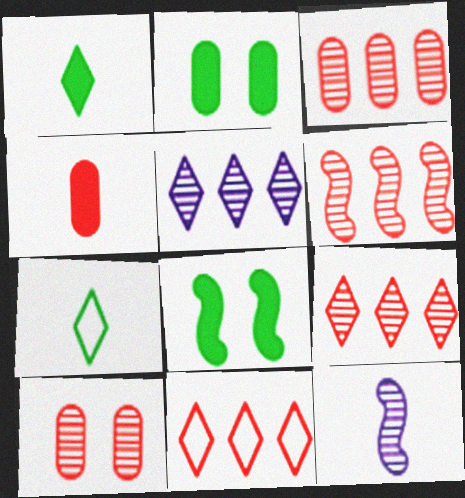[[2, 11, 12], 
[3, 6, 9], 
[4, 7, 12]]